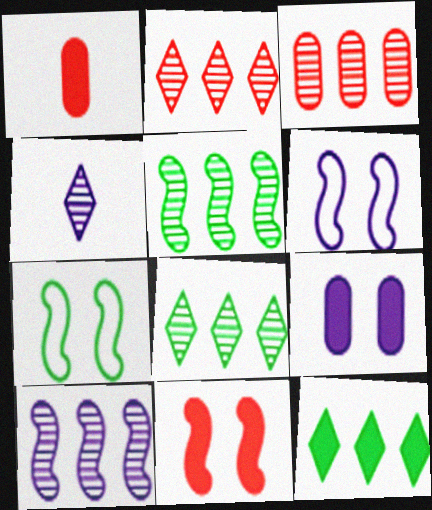[[1, 6, 8], 
[3, 8, 10]]